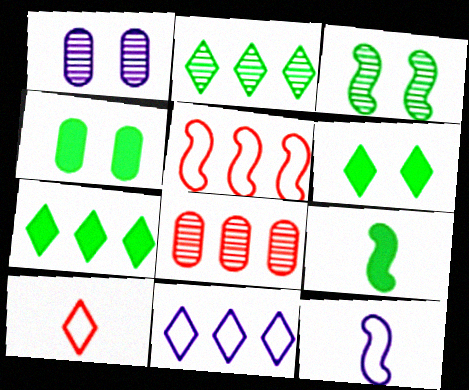[[4, 7, 9], 
[6, 8, 12]]